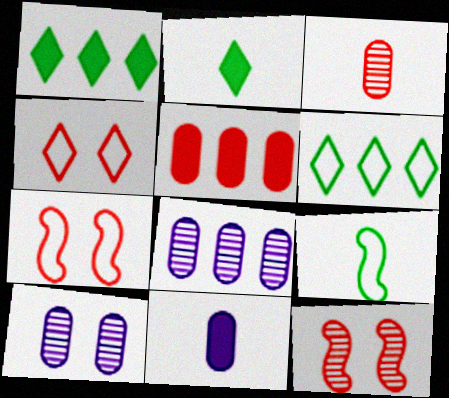[[2, 7, 8], 
[6, 11, 12]]